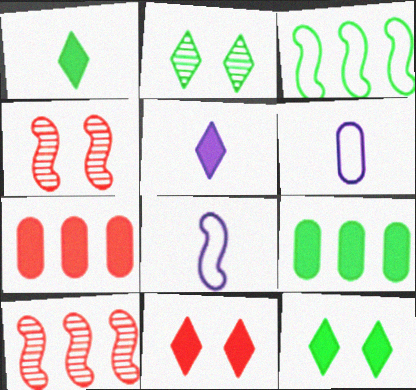[[2, 7, 8], 
[6, 10, 12]]